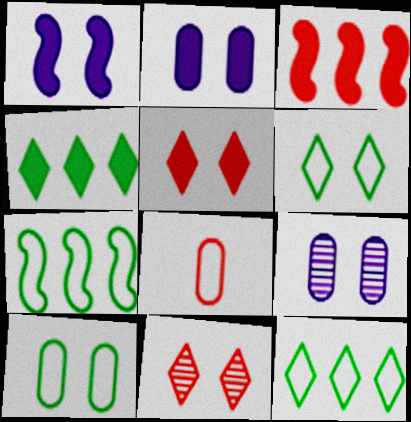[[1, 10, 11], 
[3, 8, 11]]